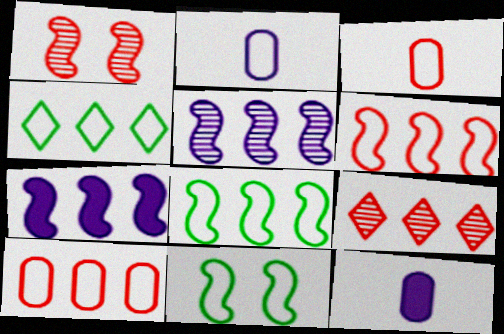[[1, 4, 12], 
[9, 11, 12]]